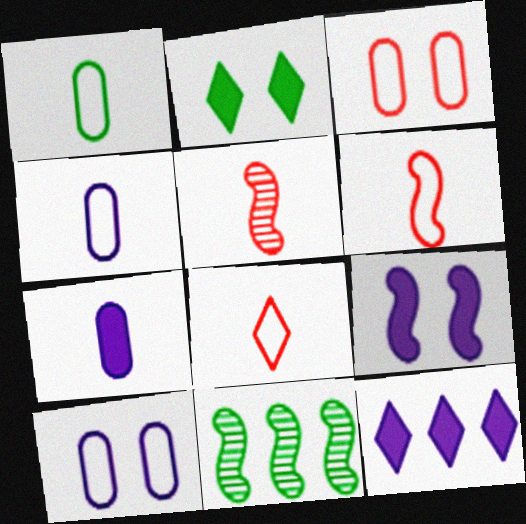[[1, 2, 11], 
[6, 9, 11], 
[7, 9, 12]]